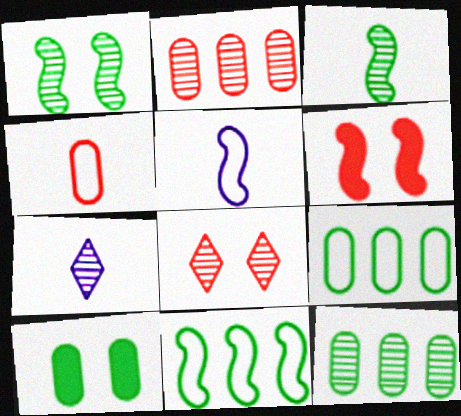[[1, 2, 7], 
[6, 7, 9]]